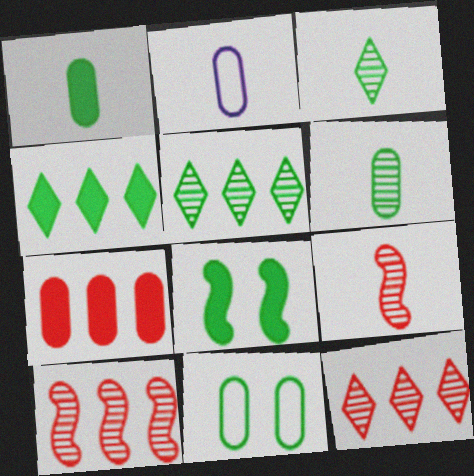[[1, 4, 8], 
[2, 8, 12]]